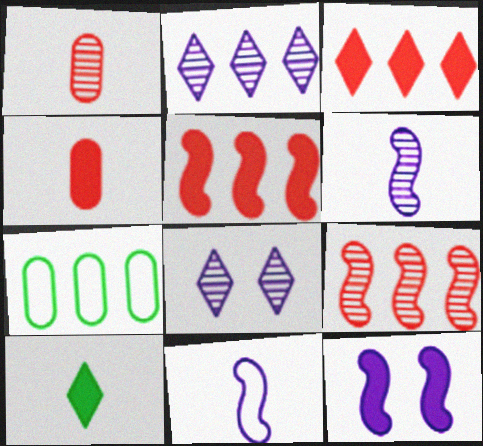[[1, 10, 11], 
[2, 5, 7]]